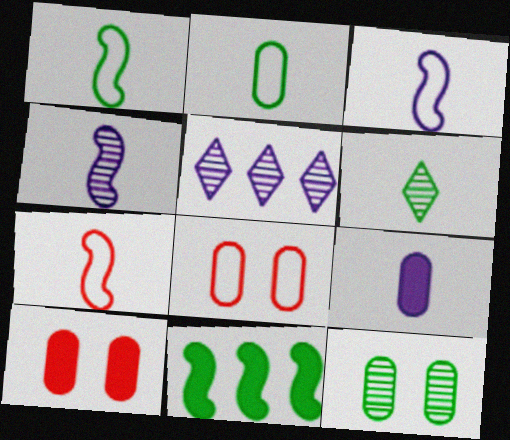[[1, 3, 7], 
[1, 5, 10], 
[6, 7, 9]]